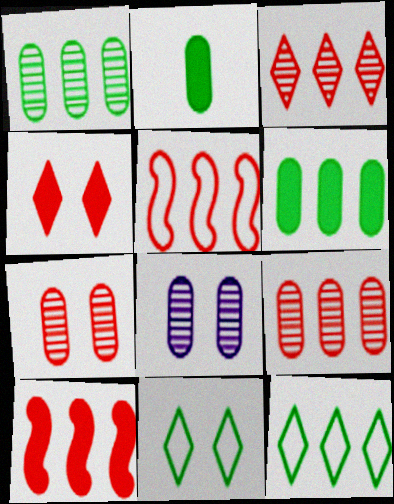[]